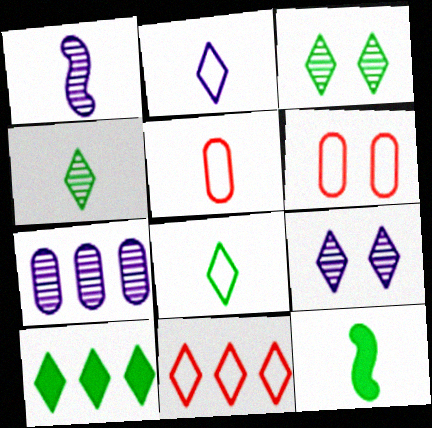[[1, 6, 10], 
[1, 7, 9], 
[3, 8, 10]]